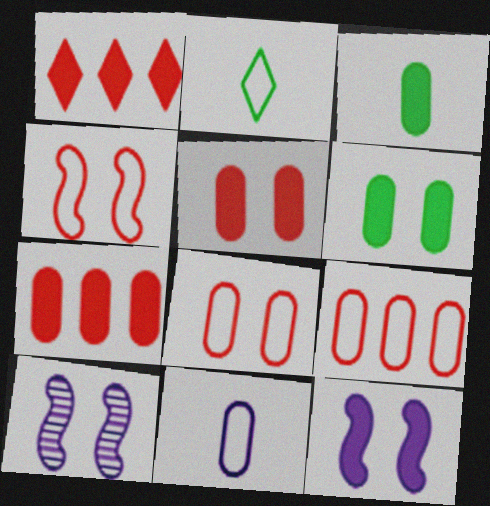[[1, 3, 12], 
[2, 7, 10]]